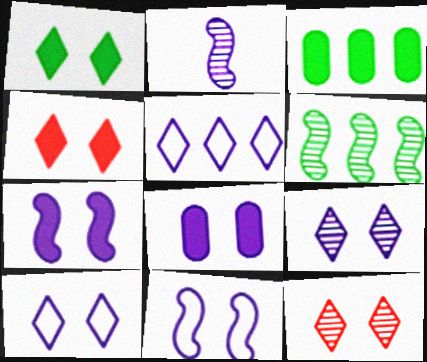[[1, 10, 12], 
[2, 5, 8], 
[8, 9, 11]]